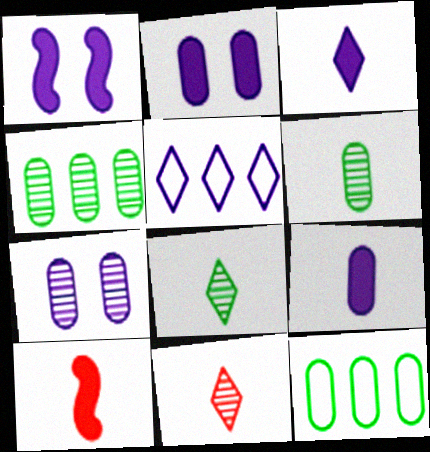[[1, 11, 12]]